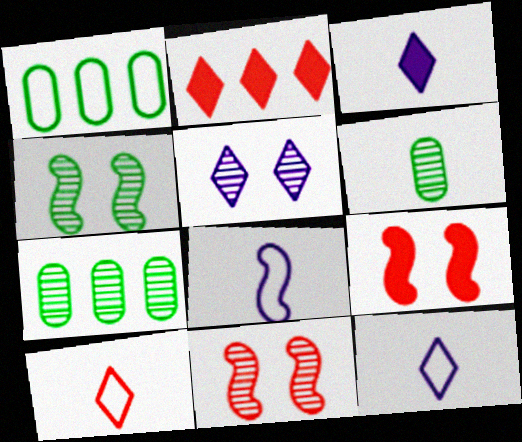[[1, 3, 11], 
[7, 9, 12]]